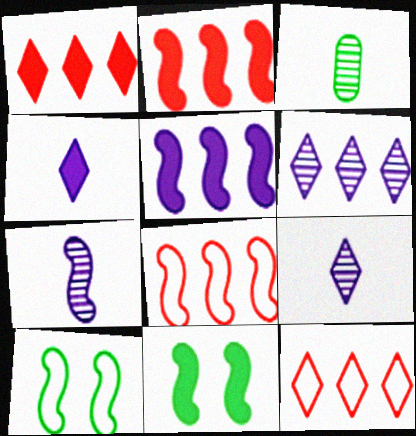[[2, 7, 10], 
[7, 8, 11]]